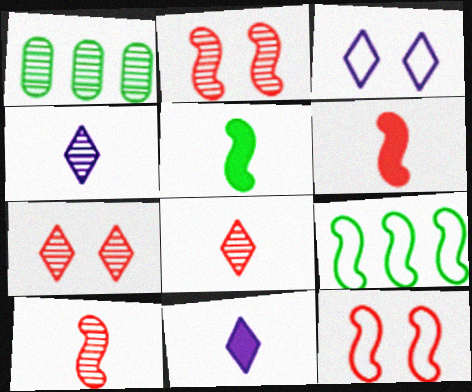[[1, 2, 4], 
[1, 3, 6], 
[1, 11, 12]]